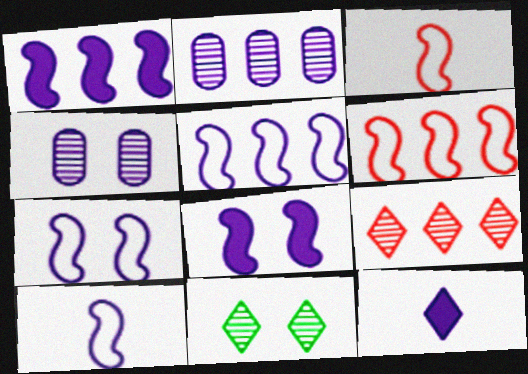[[2, 7, 12], 
[4, 5, 12], 
[5, 7, 10]]